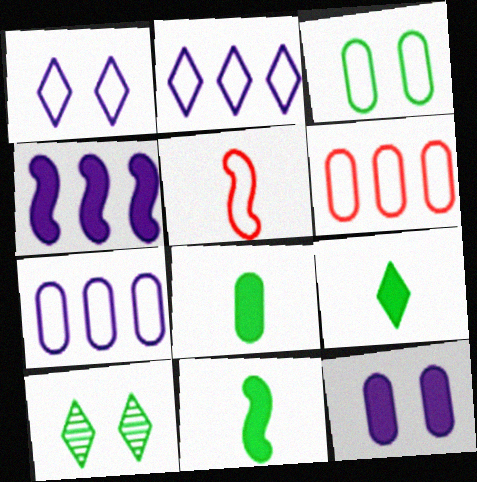[[2, 3, 5], 
[8, 9, 11]]